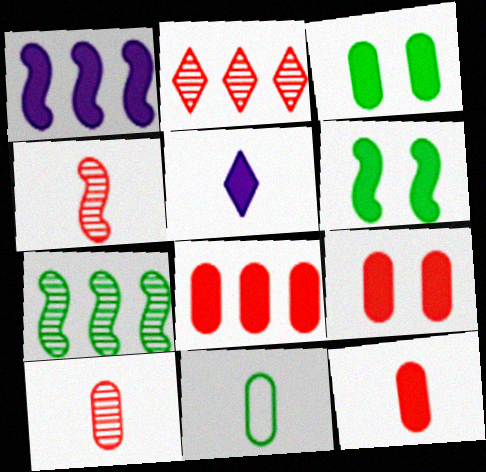[[4, 5, 11], 
[5, 6, 8], 
[8, 9, 12]]